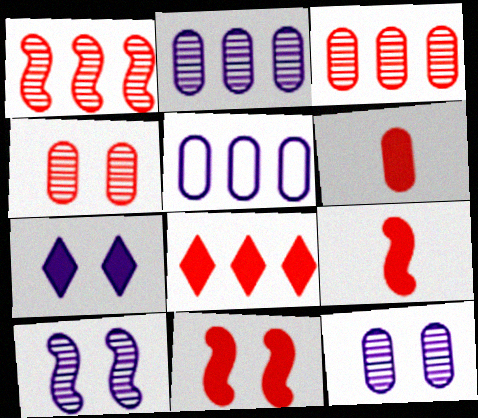[[6, 8, 11]]